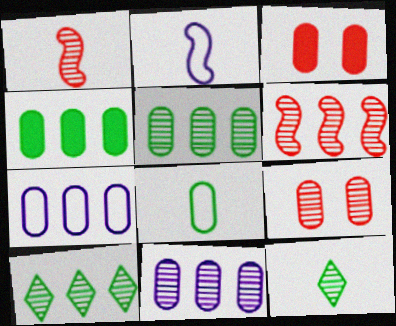[[2, 3, 10], 
[3, 8, 11], 
[6, 10, 11]]